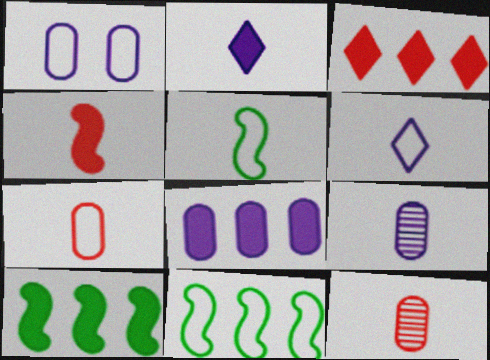[[1, 8, 9], 
[2, 5, 12], 
[3, 8, 10], 
[5, 6, 7]]